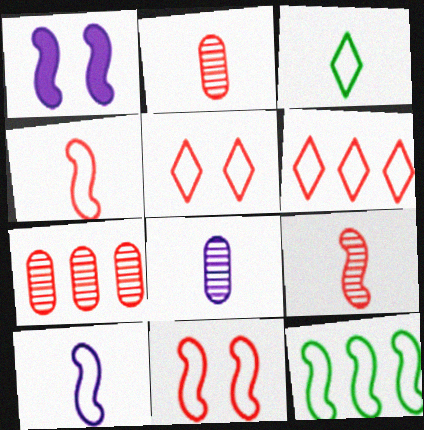[[1, 3, 7], 
[1, 9, 12], 
[10, 11, 12]]